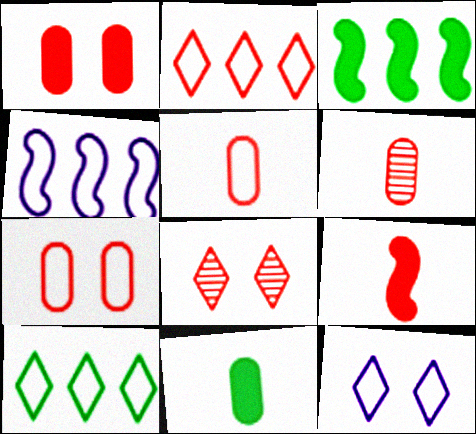[[3, 6, 12], 
[4, 8, 11]]